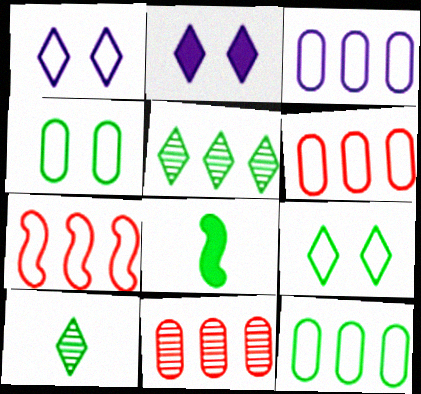[[1, 8, 11], 
[3, 6, 12], 
[4, 5, 8]]